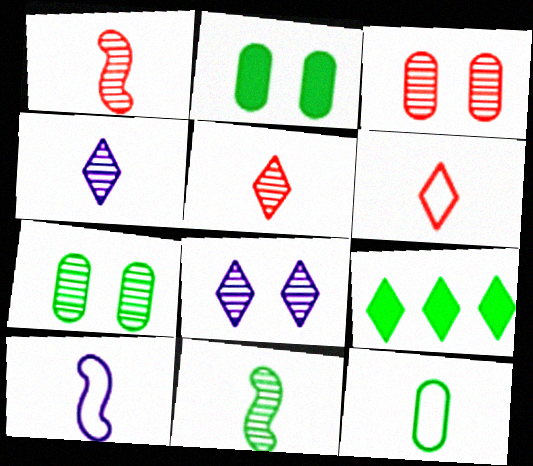[[3, 9, 10], 
[6, 8, 9], 
[6, 10, 12]]